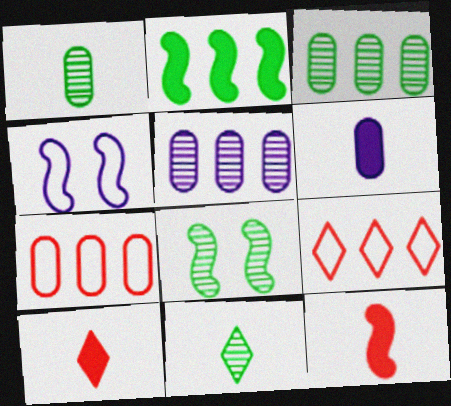[[2, 5, 9], 
[3, 4, 10], 
[3, 8, 11], 
[6, 8, 9]]